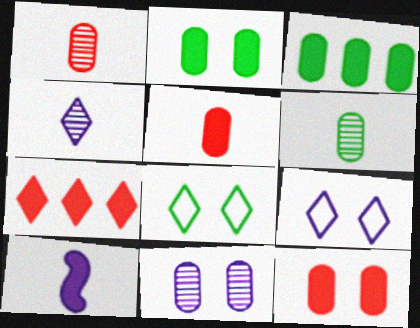[[2, 7, 10], 
[4, 7, 8]]